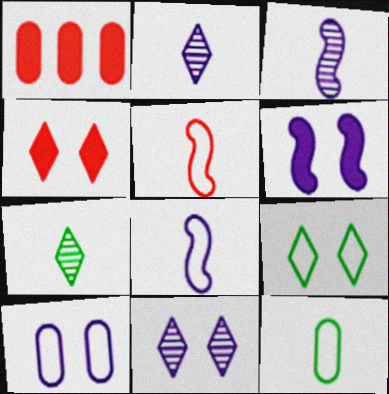[[1, 3, 9], 
[4, 9, 11], 
[6, 10, 11]]